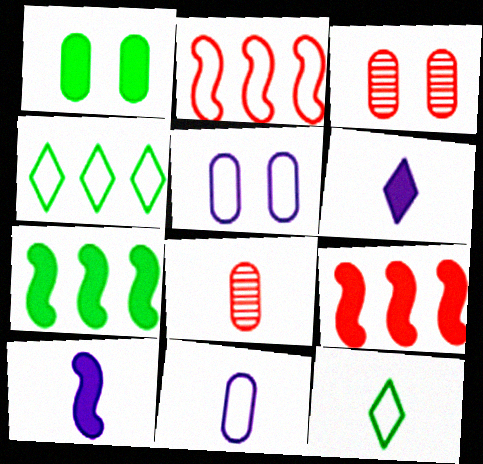[[1, 3, 5], 
[1, 6, 9], 
[2, 5, 12], 
[3, 4, 10], 
[8, 10, 12]]